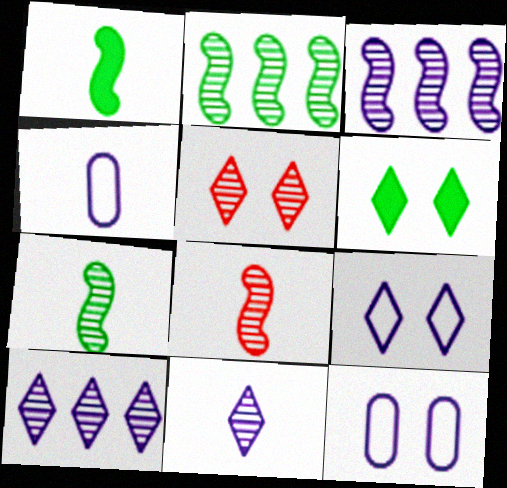[[5, 6, 9]]